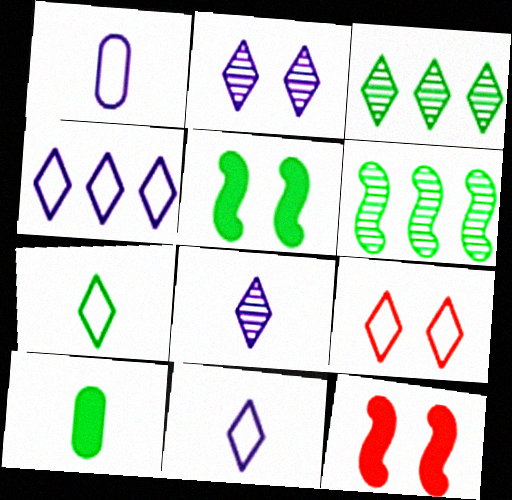[[1, 3, 12], 
[4, 7, 9]]